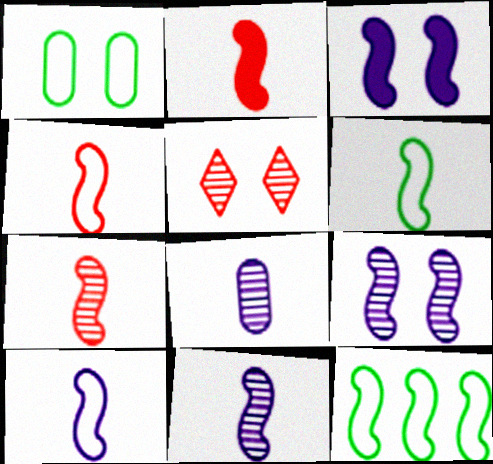[[1, 3, 5], 
[2, 4, 7], 
[2, 6, 11], 
[2, 9, 12], 
[3, 7, 12], 
[4, 6, 10]]